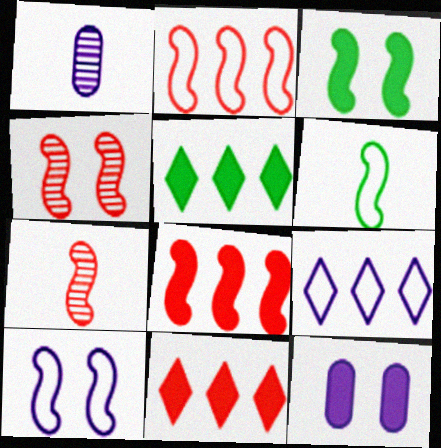[[2, 6, 10], 
[3, 4, 10]]